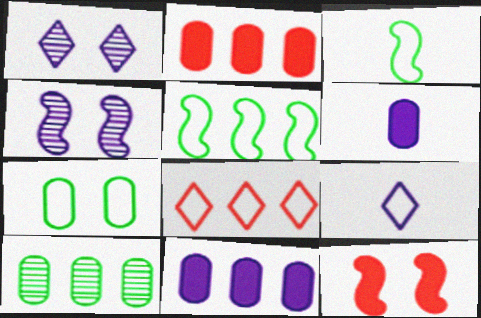[[1, 2, 3], 
[1, 7, 12], 
[4, 9, 11], 
[9, 10, 12]]